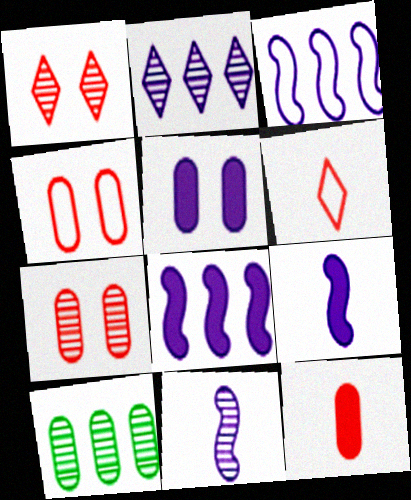[[1, 10, 11]]